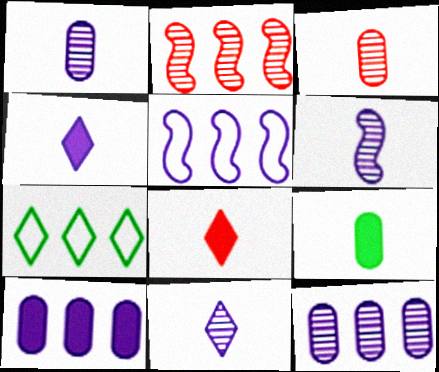[[1, 6, 11], 
[2, 7, 10]]